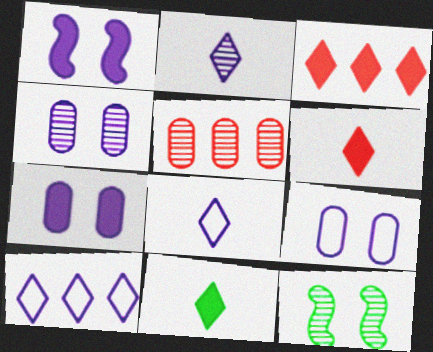[[2, 5, 12], 
[4, 7, 9]]